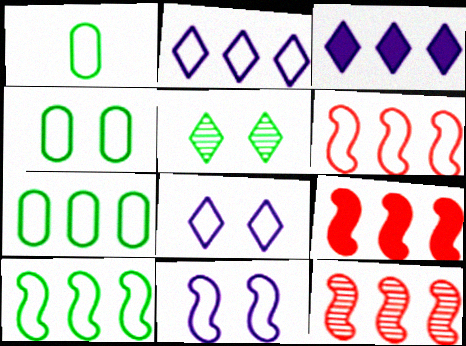[[1, 4, 7], 
[1, 6, 8], 
[2, 6, 7], 
[3, 7, 12], 
[6, 9, 12]]